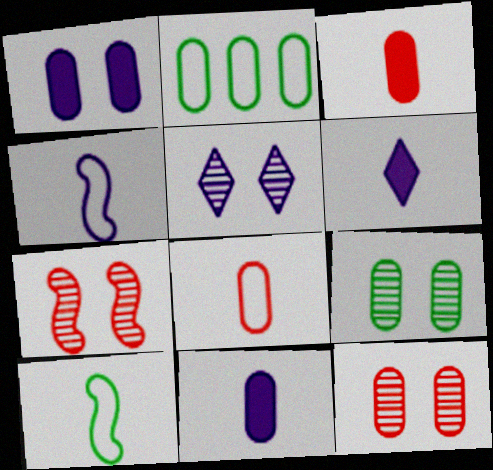[[2, 6, 7], 
[2, 11, 12], 
[5, 7, 9]]